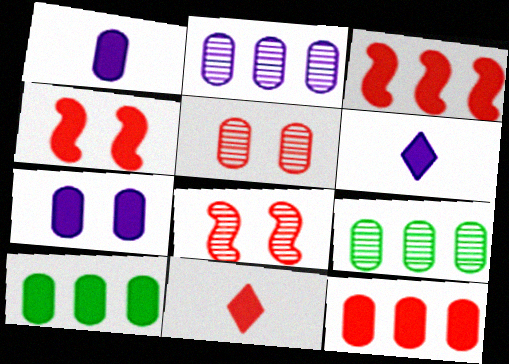[[4, 6, 10], 
[4, 11, 12]]